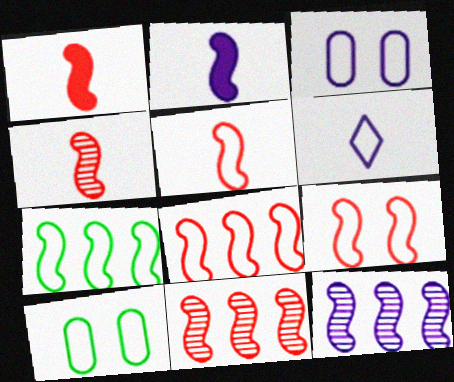[[1, 4, 5], 
[1, 9, 11], 
[5, 8, 9], 
[6, 8, 10]]